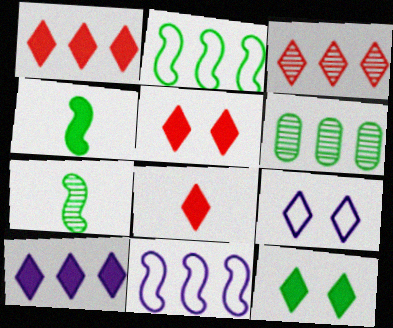[[1, 5, 8], 
[1, 6, 11], 
[8, 10, 12]]